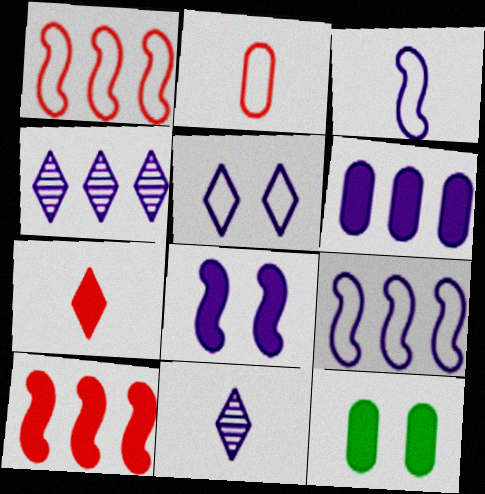[[1, 11, 12], 
[4, 6, 9]]